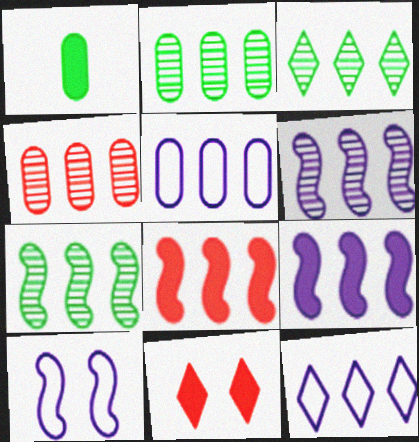[[1, 9, 11], 
[2, 3, 7], 
[2, 8, 12], 
[3, 4, 6], 
[3, 5, 8]]